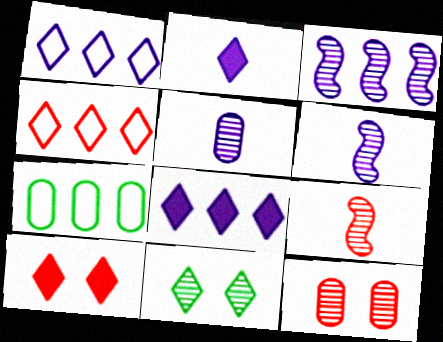[[2, 4, 11], 
[6, 7, 10]]